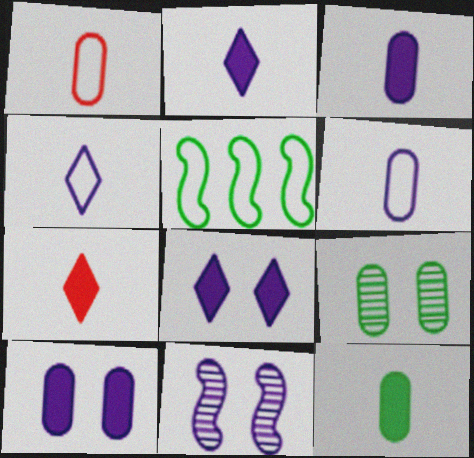[]